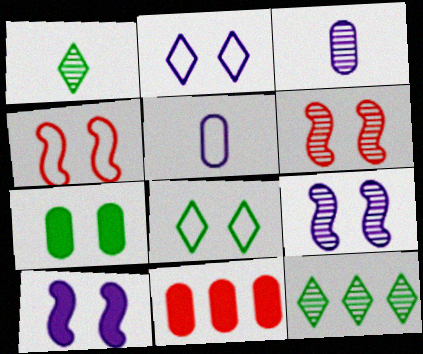[[2, 6, 7], 
[3, 6, 12]]